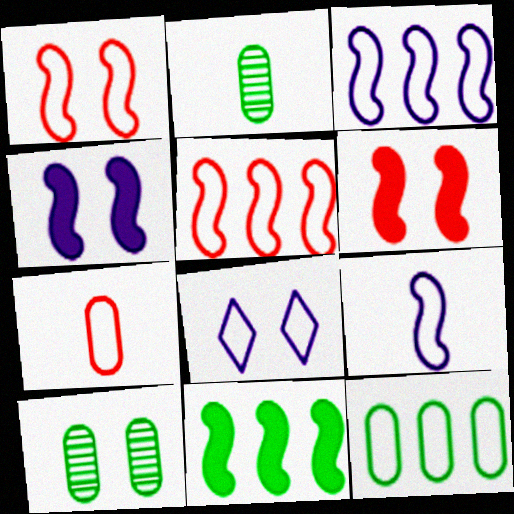[[6, 8, 10]]